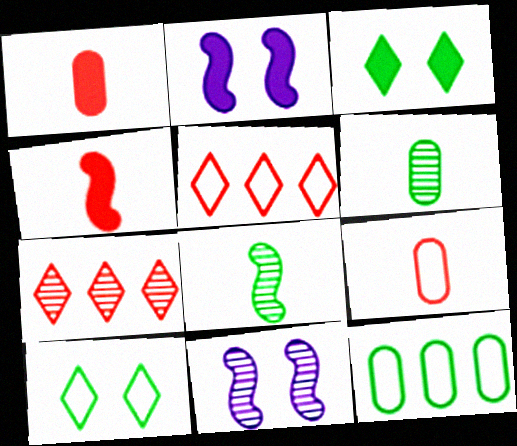[[2, 5, 6], 
[3, 8, 12], 
[6, 7, 11]]